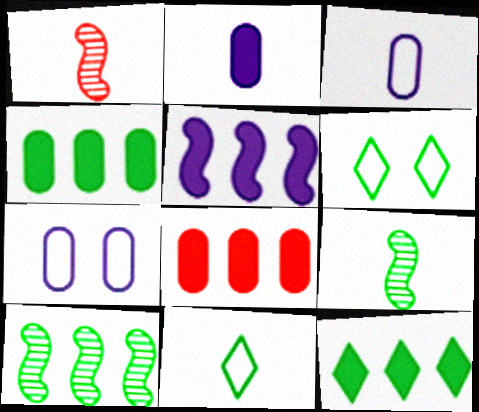[[1, 2, 11], 
[1, 7, 12], 
[4, 6, 9], 
[5, 8, 12]]